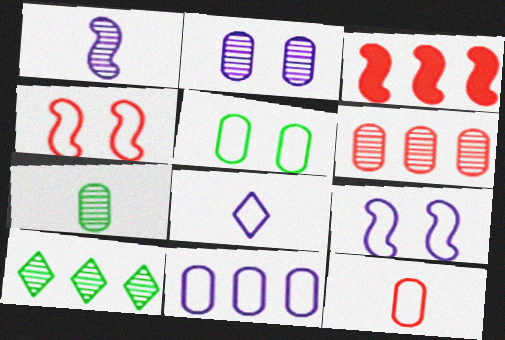[[2, 6, 7], 
[3, 10, 11], 
[5, 11, 12], 
[8, 9, 11]]